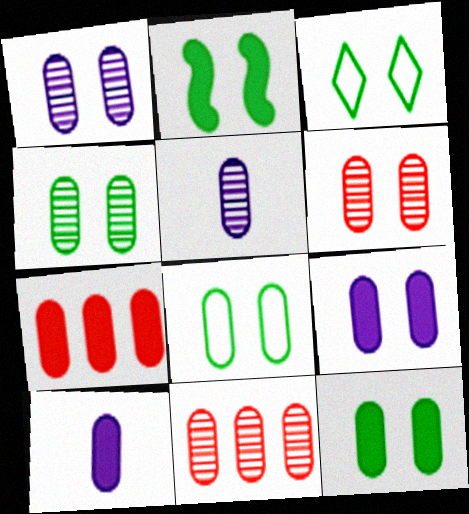[[1, 4, 6], 
[2, 3, 4], 
[4, 5, 11], 
[4, 8, 12], 
[5, 7, 8], 
[6, 8, 9], 
[7, 10, 12], 
[8, 10, 11]]